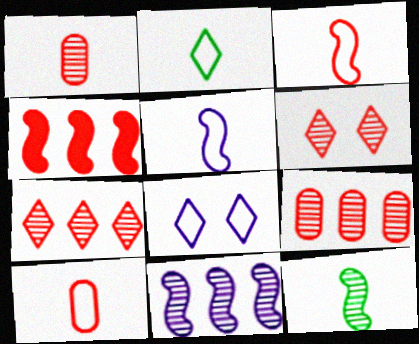[[2, 5, 10], 
[4, 6, 10]]